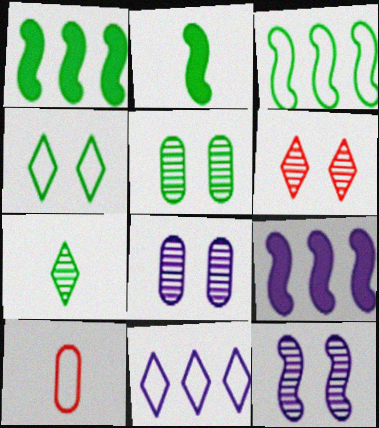[[5, 6, 12]]